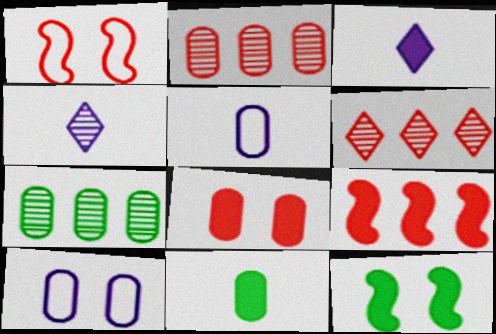[[1, 3, 7], 
[2, 10, 11], 
[5, 6, 12], 
[5, 7, 8]]